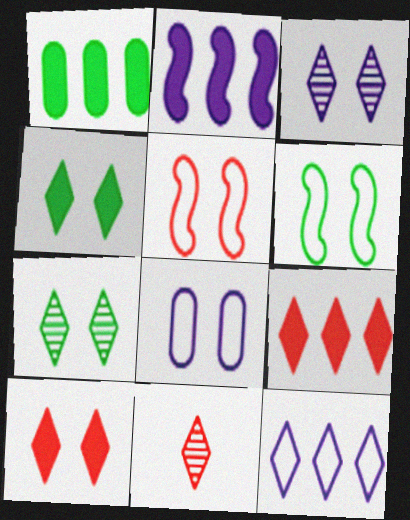[[1, 2, 9], 
[4, 11, 12]]